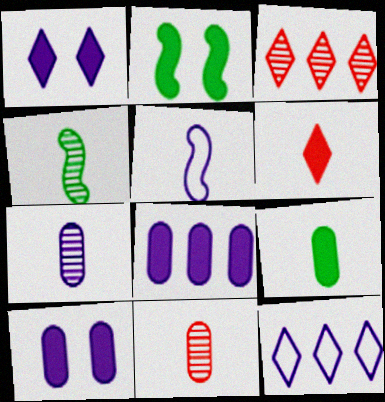[[2, 6, 8], 
[2, 11, 12]]